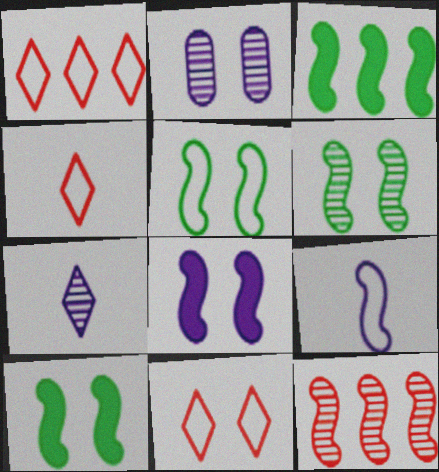[[1, 4, 11], 
[2, 3, 4], 
[2, 10, 11], 
[5, 6, 10], 
[9, 10, 12]]